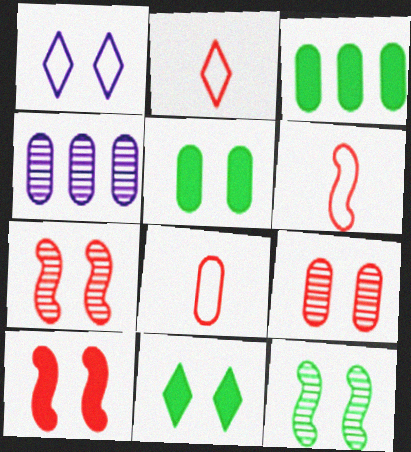[[1, 5, 7], 
[2, 6, 8], 
[4, 5, 8], 
[4, 6, 11]]